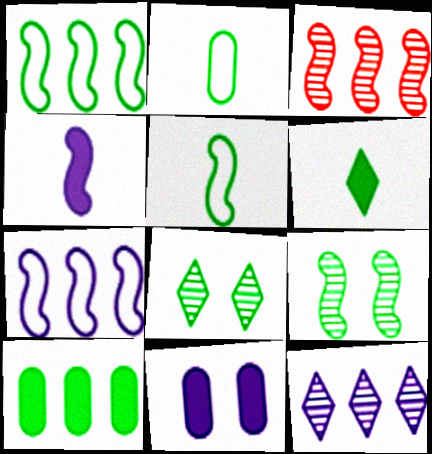[[5, 8, 10]]